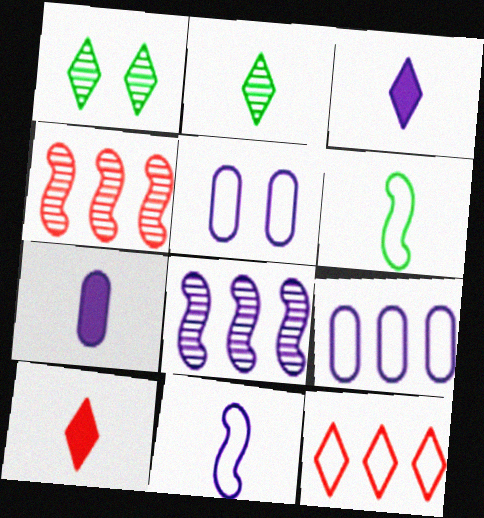[[1, 3, 12], 
[3, 5, 8], 
[5, 6, 12]]